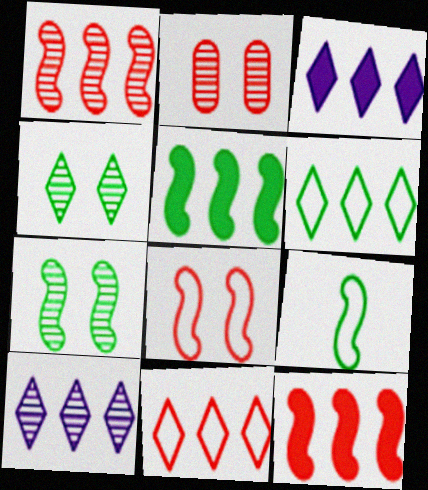[[2, 3, 9], 
[5, 7, 9]]